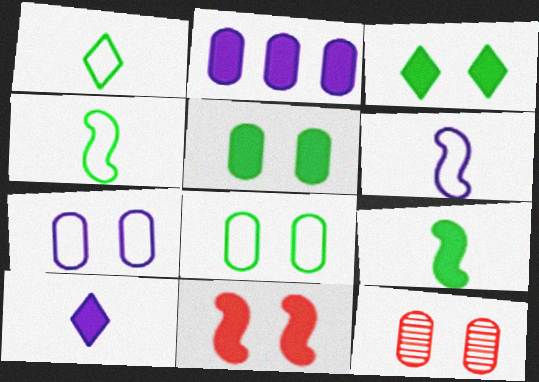[[5, 7, 12]]